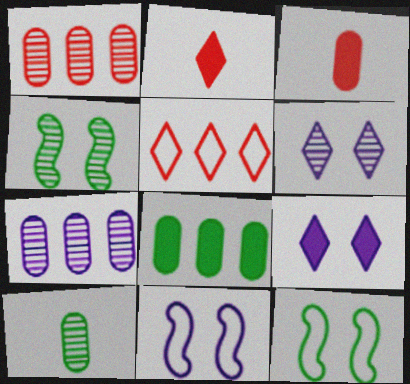[[2, 7, 12]]